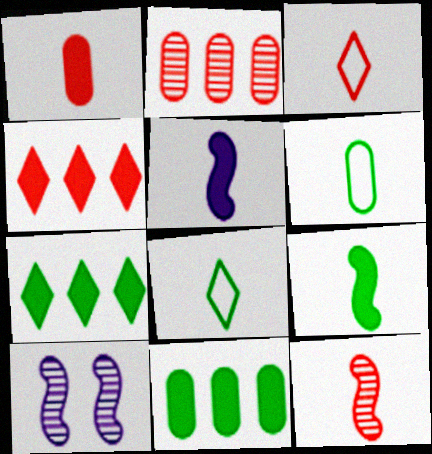[[1, 3, 12], 
[3, 10, 11], 
[4, 6, 10]]